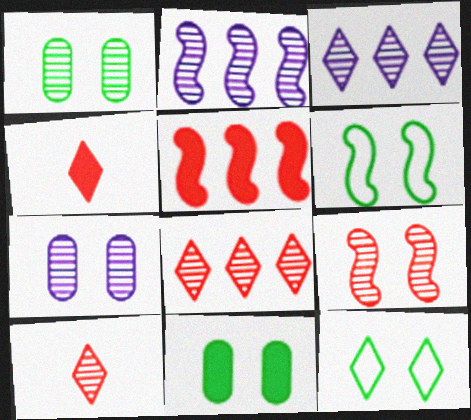[[1, 2, 10], 
[3, 4, 12]]